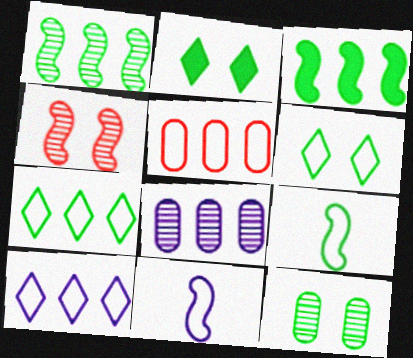[[3, 4, 11], 
[5, 6, 11]]